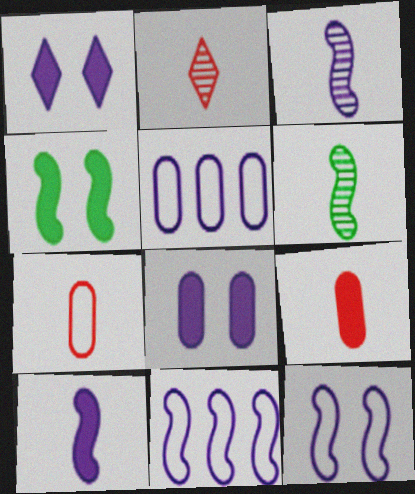[[1, 3, 5], 
[2, 4, 5]]